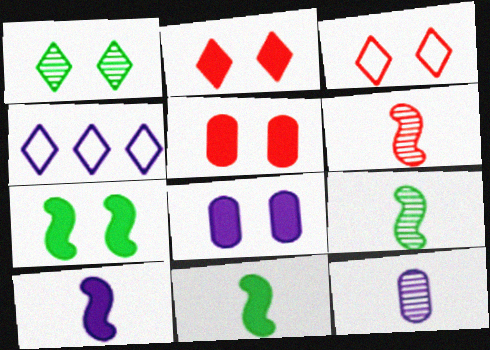[[2, 7, 8], 
[4, 5, 9]]